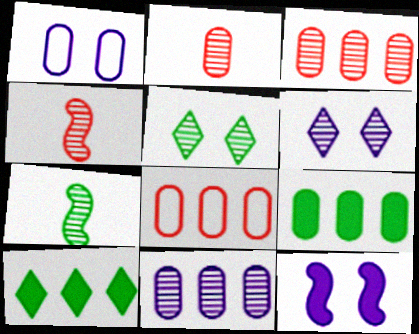[[1, 2, 9], 
[1, 4, 10], 
[1, 6, 12], 
[3, 6, 7], 
[4, 5, 11], 
[8, 9, 11]]